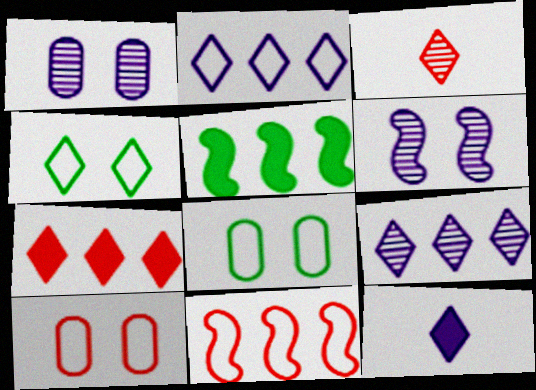[]